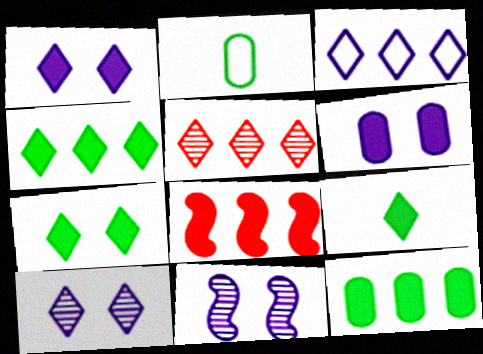[[2, 8, 10], 
[3, 4, 5], 
[4, 7, 9], 
[6, 8, 9]]